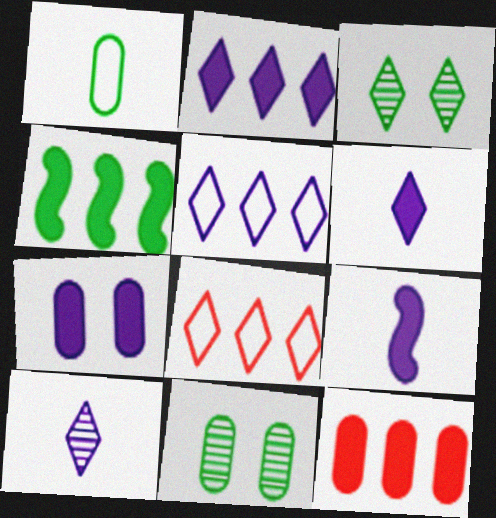[[1, 3, 4], 
[2, 4, 12], 
[2, 7, 9], 
[3, 6, 8], 
[8, 9, 11]]